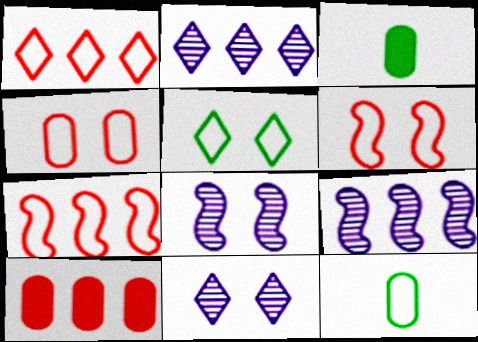[[1, 3, 8], 
[2, 3, 6], 
[3, 7, 11]]